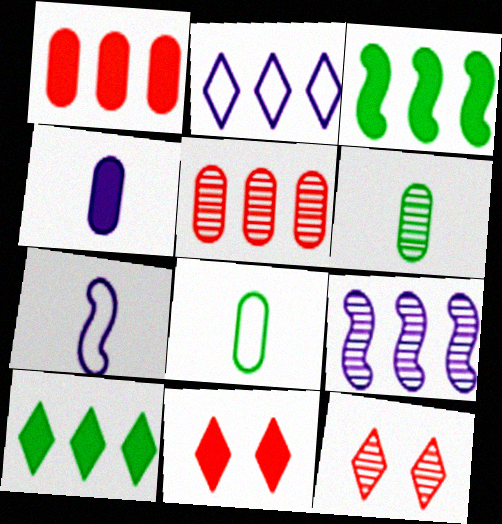[[2, 3, 5], 
[3, 4, 11], 
[6, 9, 12], 
[8, 9, 11]]